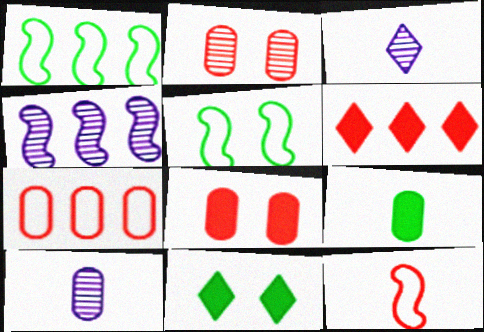[[1, 3, 8], 
[2, 6, 12], 
[3, 9, 12], 
[5, 6, 10]]